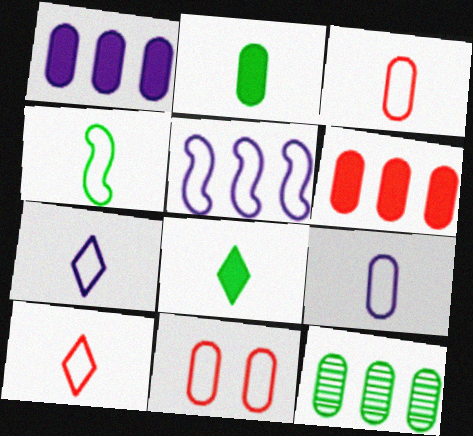[[3, 4, 7], 
[4, 9, 10]]